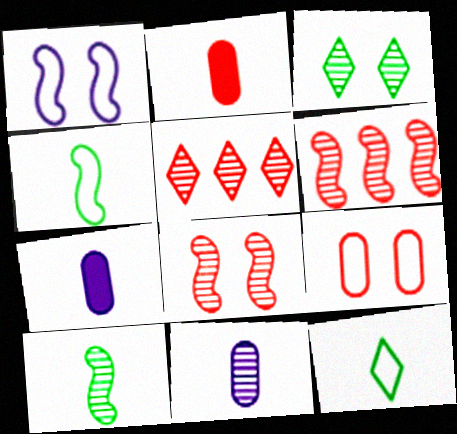[[3, 6, 11]]